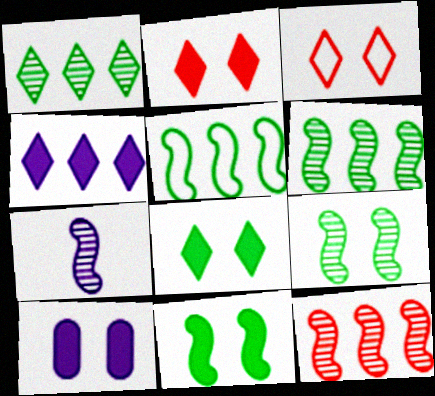[[2, 10, 11], 
[3, 9, 10], 
[7, 9, 12]]